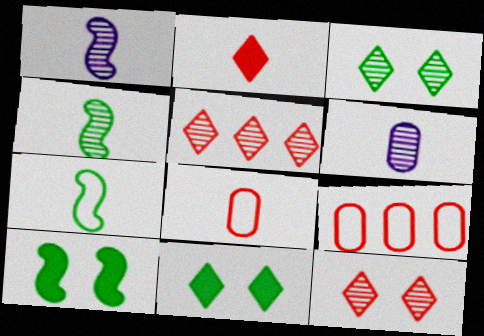[[1, 9, 11], 
[2, 6, 7]]